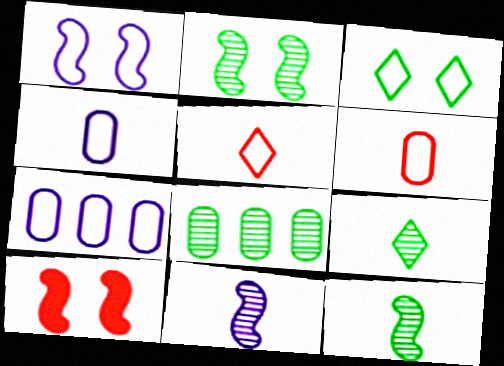[[1, 2, 10], 
[2, 8, 9], 
[7, 9, 10]]